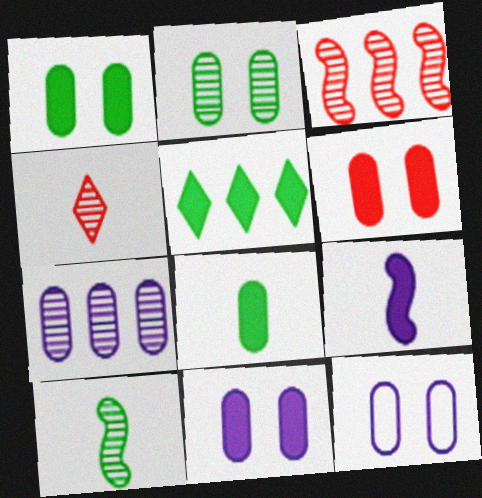[[1, 6, 11], 
[2, 6, 12], 
[5, 6, 9]]